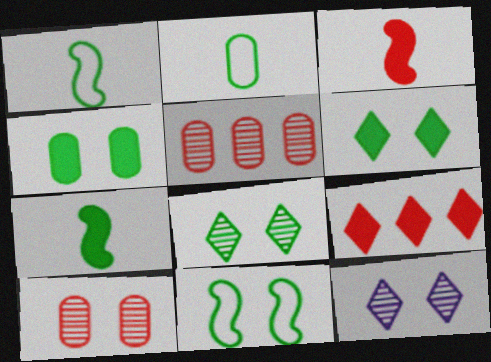[[4, 8, 11]]